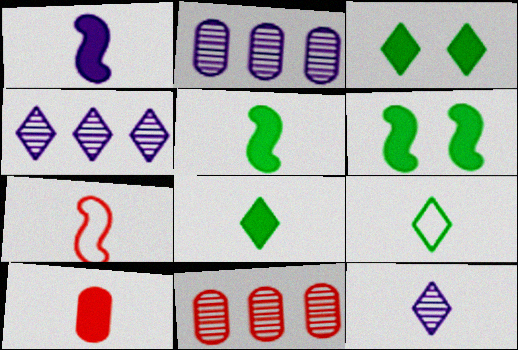[[1, 8, 10], 
[2, 3, 7]]